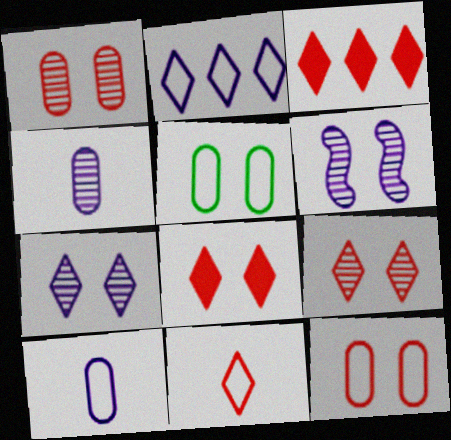[[3, 9, 11], 
[5, 6, 8]]